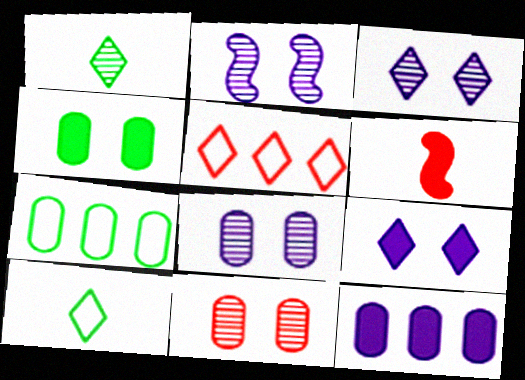[[1, 5, 9], 
[2, 3, 8], 
[3, 6, 7], 
[5, 6, 11]]